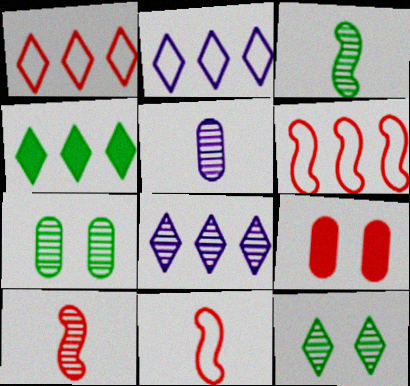[[1, 4, 8], 
[1, 9, 10], 
[2, 3, 9], 
[7, 8, 10]]